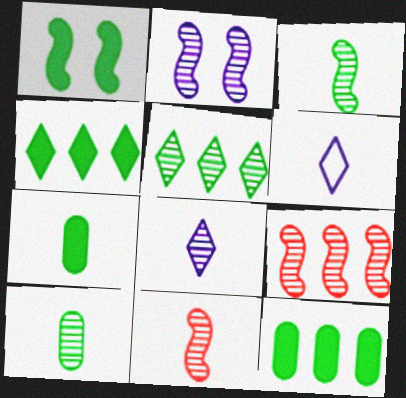[[1, 4, 7], 
[2, 3, 9], 
[6, 7, 11], 
[8, 10, 11]]